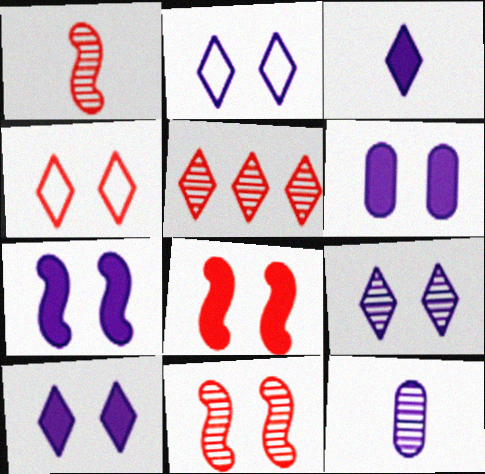[[2, 9, 10], 
[6, 7, 10]]